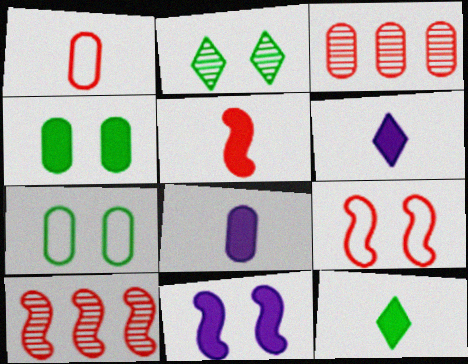[[3, 7, 8], 
[5, 8, 12], 
[5, 9, 10], 
[6, 7, 10]]